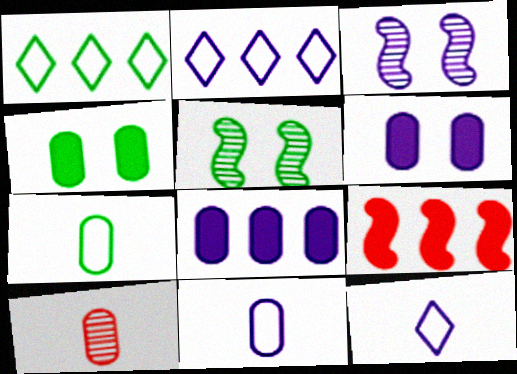[[3, 8, 12]]